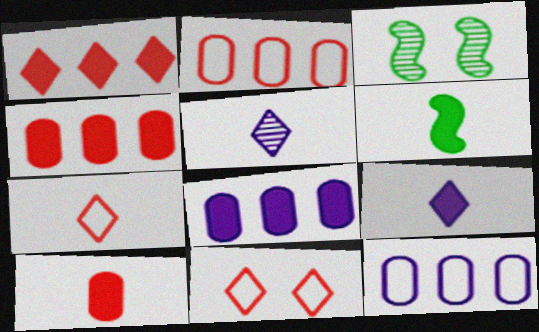[[2, 3, 9], 
[3, 7, 8], 
[6, 9, 10]]